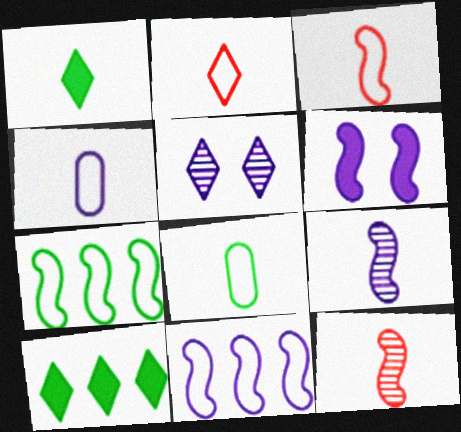[[1, 4, 12], 
[2, 5, 10], 
[6, 7, 12], 
[6, 9, 11]]